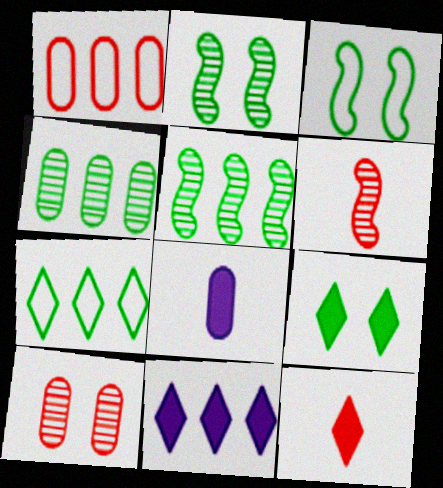[[1, 5, 11], 
[9, 11, 12]]